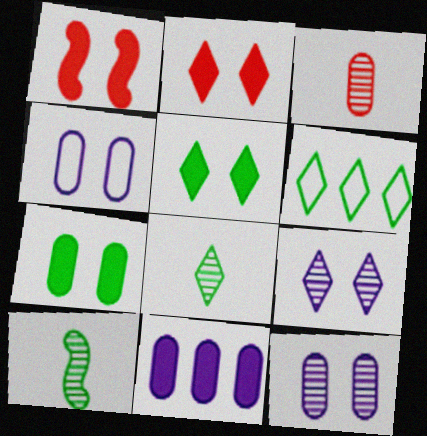[[5, 6, 8], 
[6, 7, 10]]